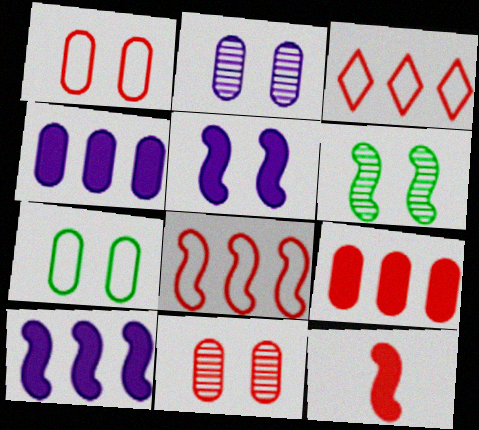[[3, 11, 12]]